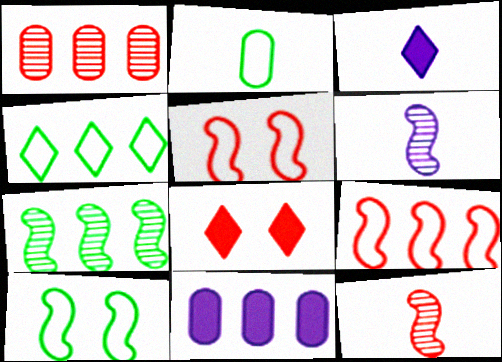[[1, 3, 10], 
[2, 3, 12], 
[2, 4, 10]]